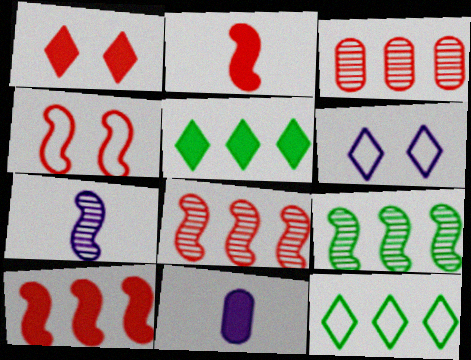[[2, 4, 8]]